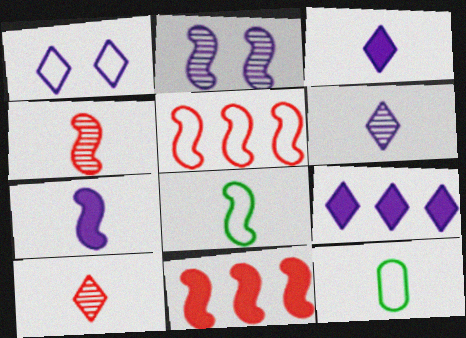[[1, 5, 12], 
[1, 6, 9], 
[2, 8, 11], 
[3, 4, 12], 
[4, 7, 8], 
[7, 10, 12]]